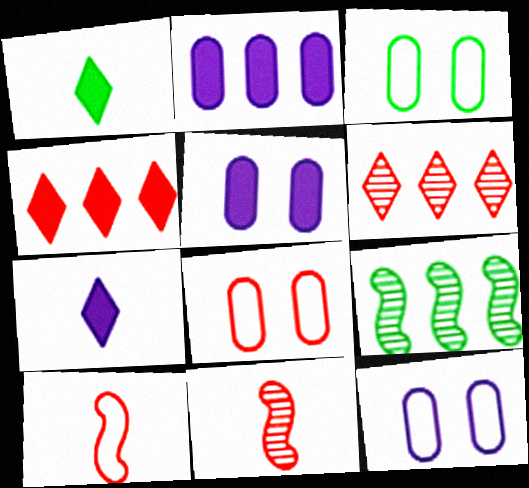[[1, 3, 9], 
[3, 8, 12], 
[4, 8, 11], 
[7, 8, 9]]